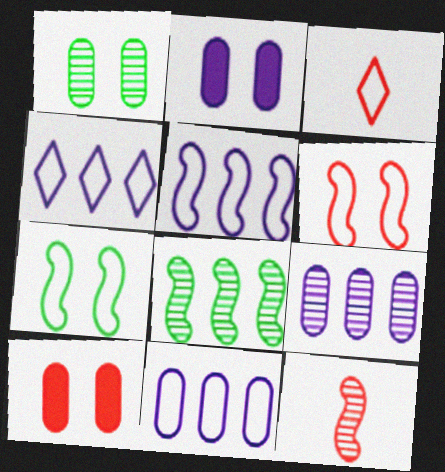[[2, 3, 8], 
[3, 7, 11], 
[4, 5, 11]]